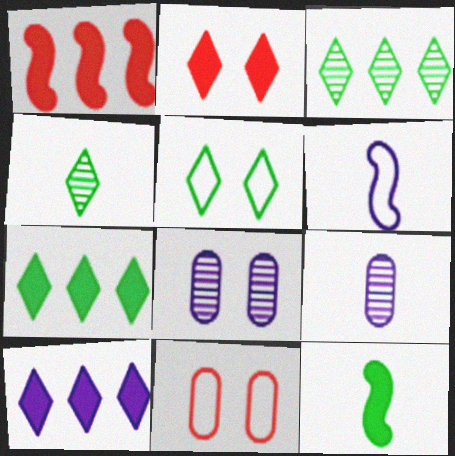[[1, 5, 9], 
[4, 5, 7], 
[6, 8, 10]]